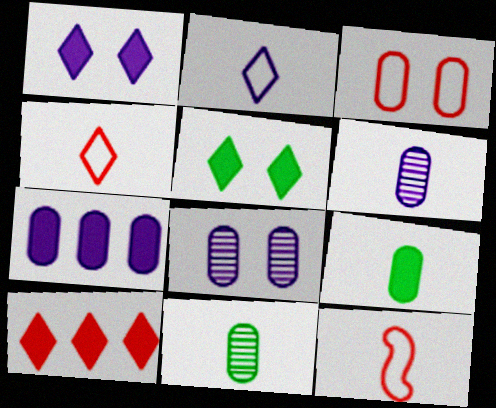[[3, 7, 11]]